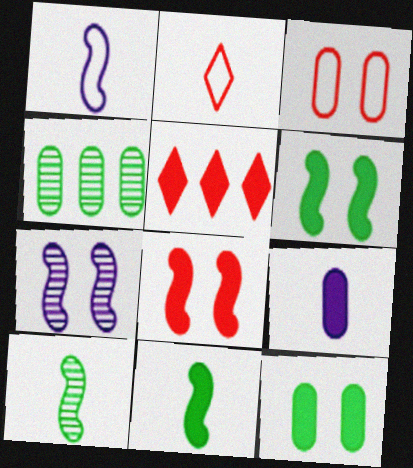[[2, 9, 10], 
[3, 4, 9], 
[5, 6, 9]]